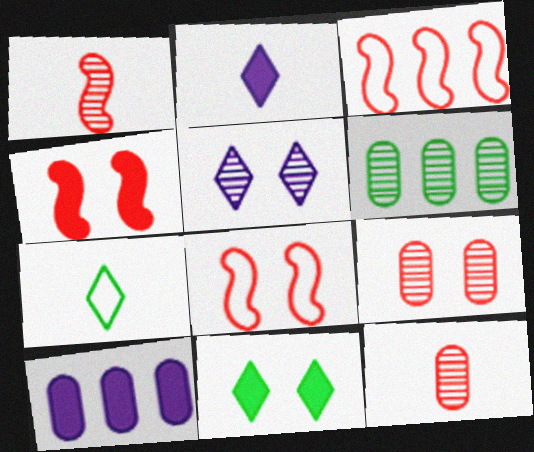[[1, 3, 4], 
[1, 5, 6], 
[2, 6, 8]]